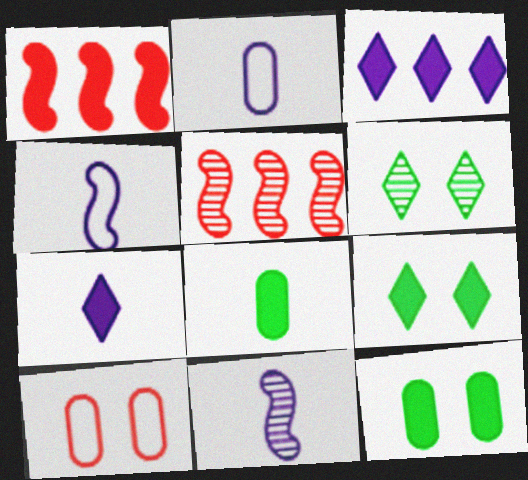[[1, 2, 6], 
[1, 7, 12], 
[2, 5, 9], 
[2, 7, 11]]